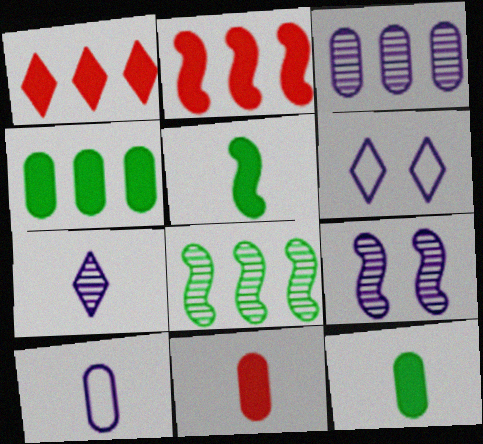[[3, 7, 9], 
[6, 8, 11]]